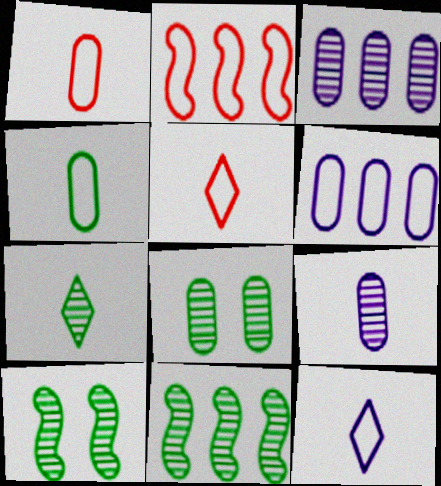[[7, 8, 11]]